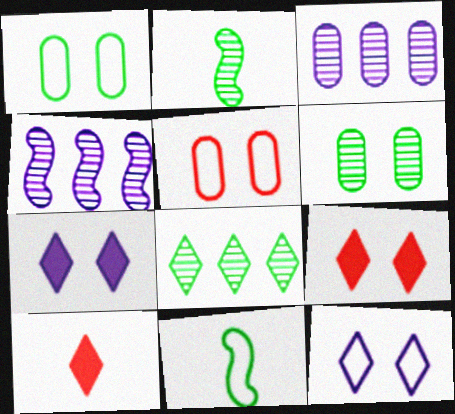[[1, 4, 10], 
[2, 6, 8], 
[3, 9, 11], 
[8, 10, 12]]